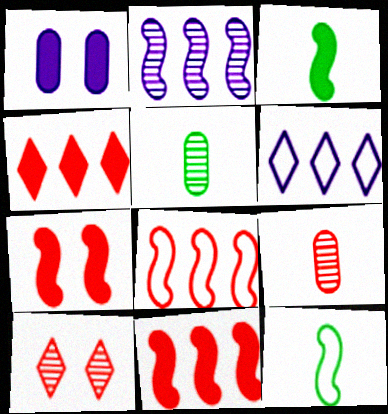[[1, 3, 4], 
[2, 5, 10], 
[2, 7, 12], 
[5, 6, 7]]